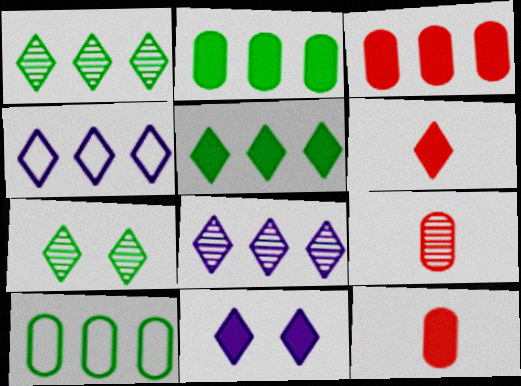[[4, 6, 7], 
[5, 6, 11]]